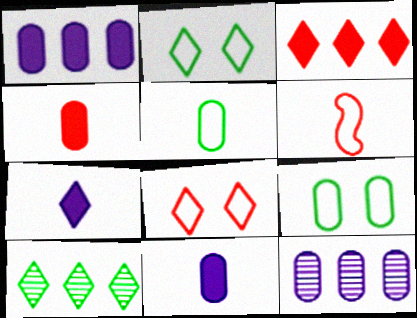[[4, 9, 12], 
[7, 8, 10]]